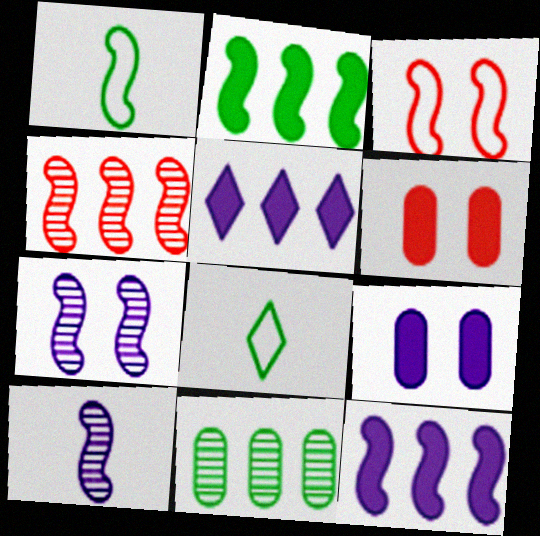[[2, 3, 10], 
[4, 8, 9]]